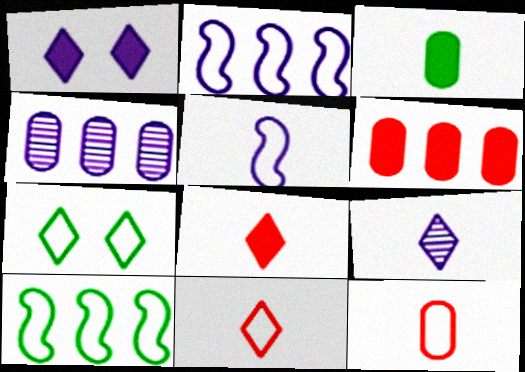[[1, 4, 5], 
[2, 7, 12]]